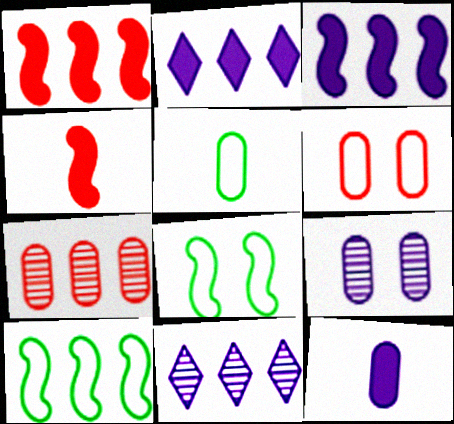[[2, 7, 10]]